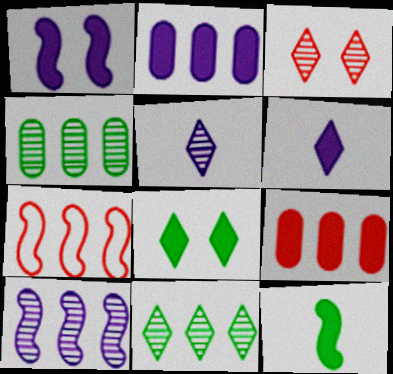[[1, 2, 6], 
[2, 7, 11], 
[3, 5, 11]]